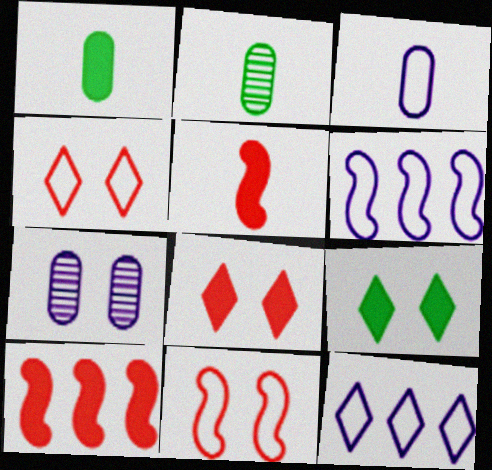[[2, 6, 8], 
[7, 9, 11]]